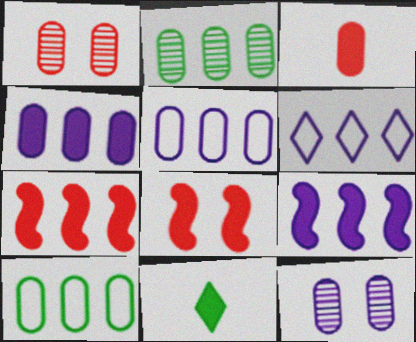[[2, 6, 7], 
[3, 10, 12], 
[4, 8, 11]]